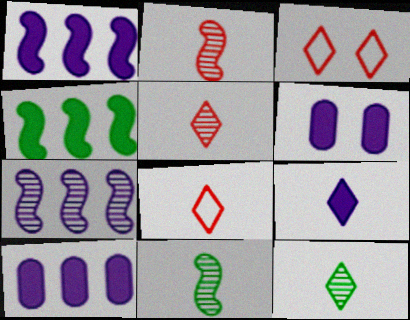[[1, 6, 9], 
[3, 10, 11], 
[8, 9, 12]]